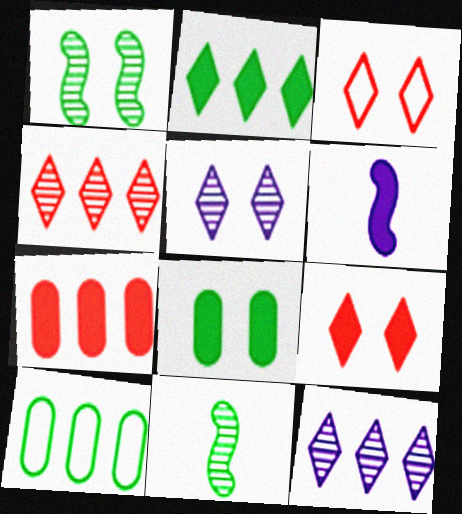[]